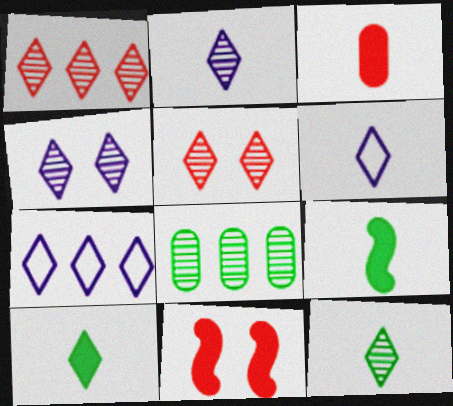[[1, 4, 12], 
[5, 7, 10], 
[6, 8, 11]]